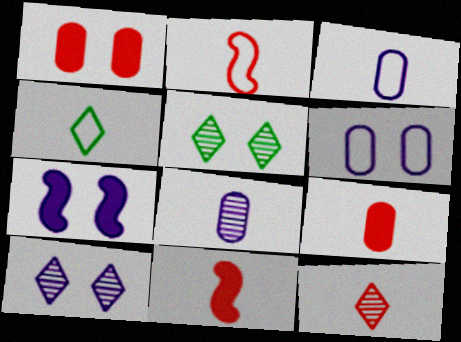[[2, 3, 4], 
[2, 9, 12], 
[4, 8, 11], 
[6, 7, 10]]